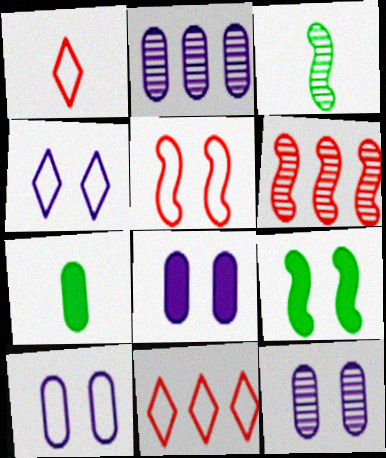[[1, 2, 9], 
[3, 8, 11], 
[4, 6, 7], 
[8, 10, 12]]